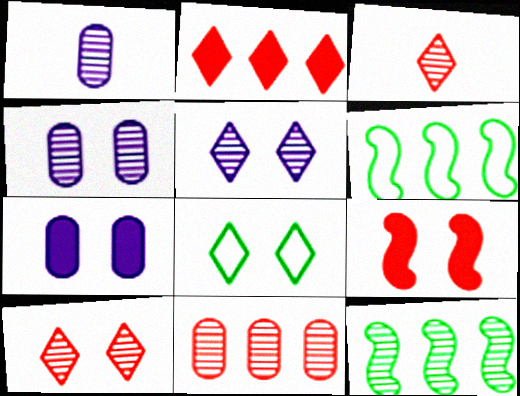[[1, 10, 12], 
[3, 4, 12], 
[3, 6, 7], 
[4, 8, 9]]